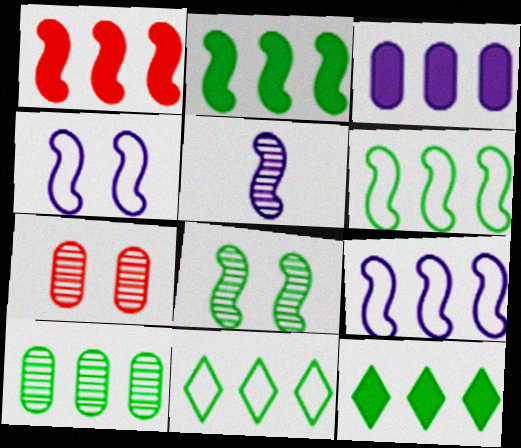[[1, 3, 12], 
[2, 10, 11], 
[6, 10, 12]]